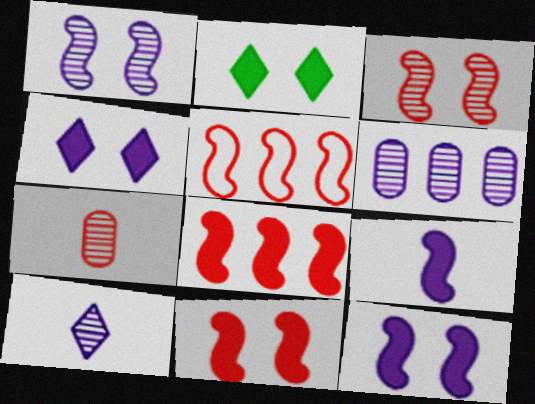[[1, 6, 10]]